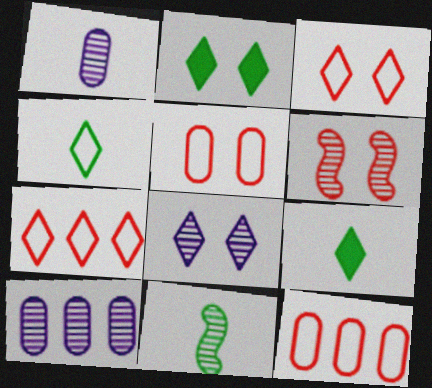[[2, 3, 8], 
[7, 8, 9]]